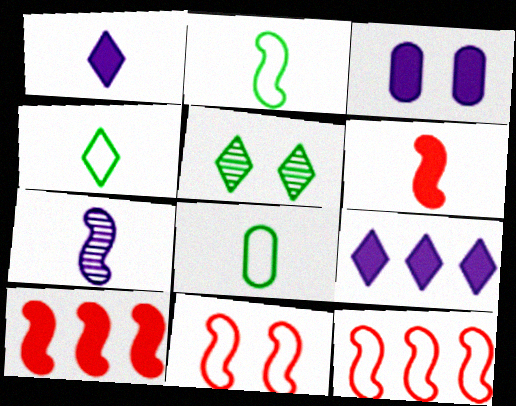[[2, 4, 8], 
[2, 6, 7], 
[3, 5, 11]]